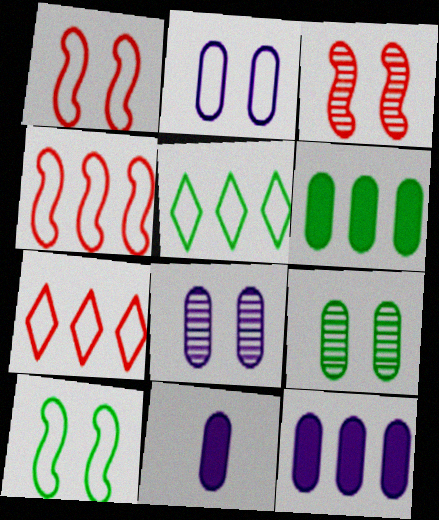[[3, 5, 11]]